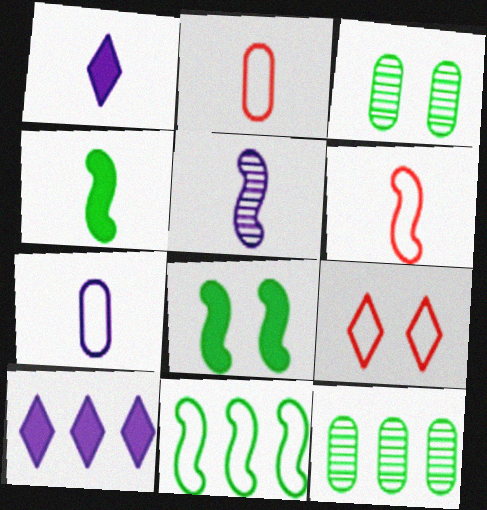[[1, 5, 7], 
[3, 6, 10], 
[4, 5, 6], 
[7, 9, 11]]